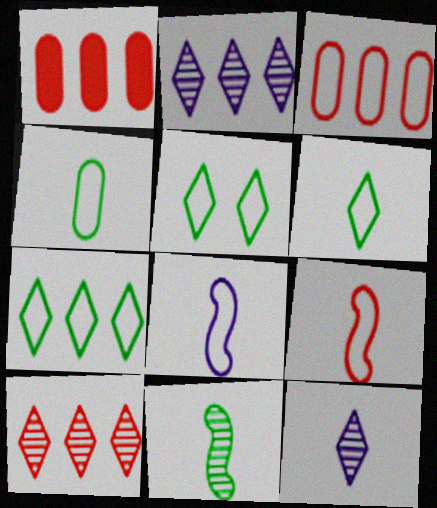[[3, 5, 8], 
[5, 6, 7]]